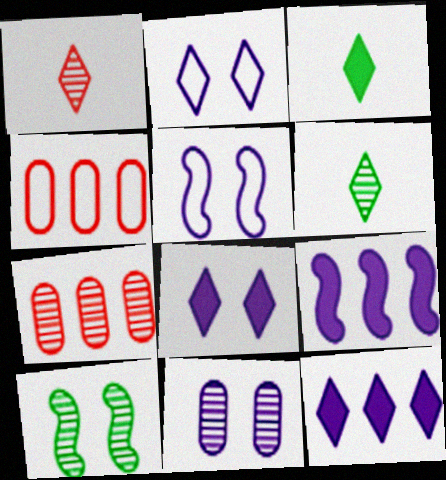[[3, 5, 7], 
[5, 8, 11]]